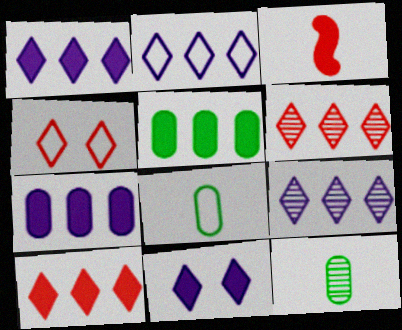[[1, 2, 9], 
[3, 5, 11]]